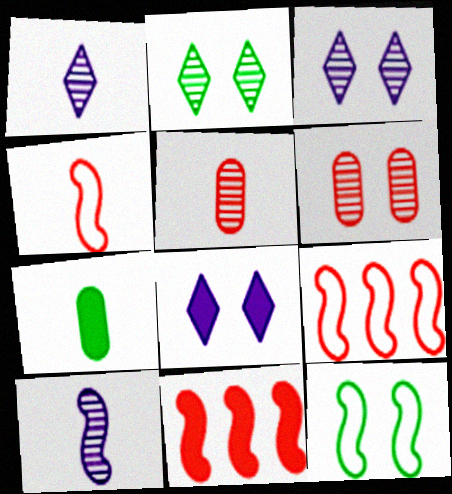[[1, 4, 7], 
[3, 7, 9], 
[6, 8, 12], 
[7, 8, 11], 
[10, 11, 12]]